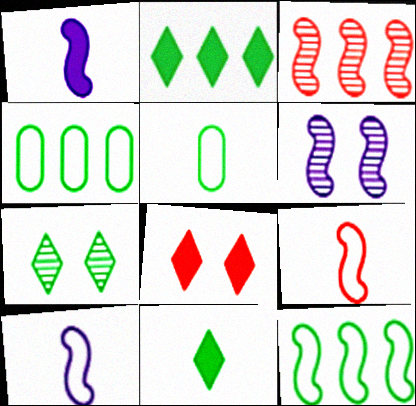[]